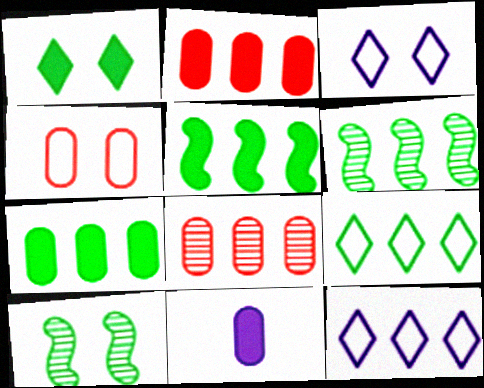[[2, 6, 12], 
[5, 8, 12], 
[6, 7, 9]]